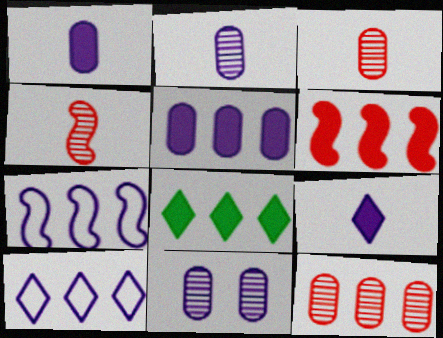[[5, 6, 8], 
[7, 8, 12], 
[7, 9, 11]]